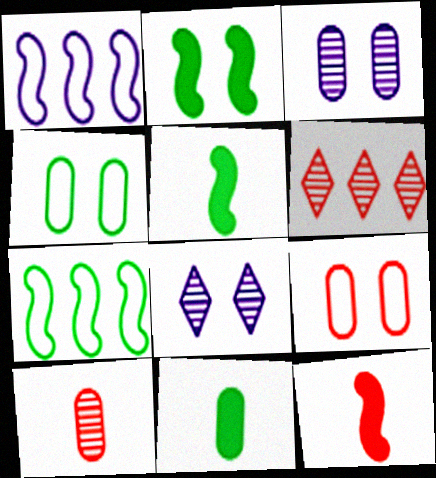[[2, 8, 9], 
[6, 9, 12]]